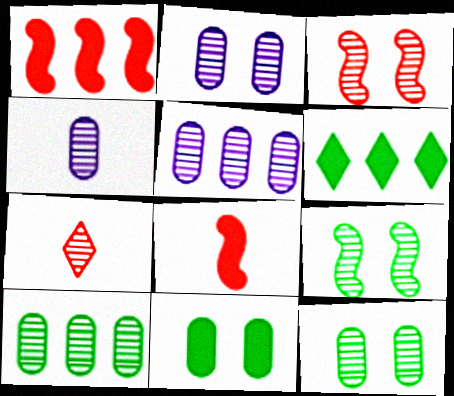[[2, 4, 5], 
[5, 7, 9]]